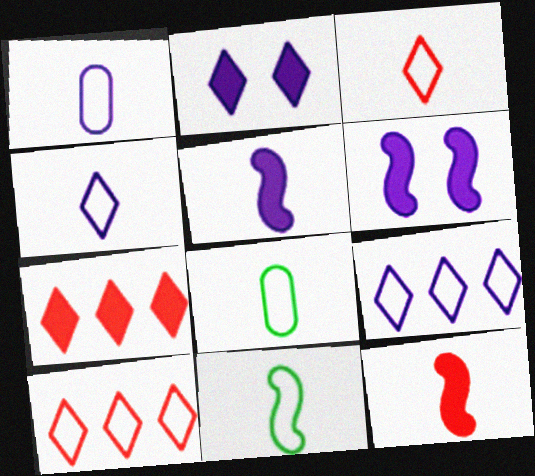[[1, 3, 11]]